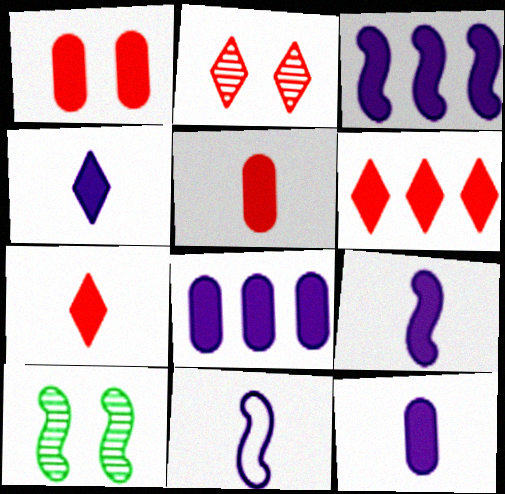[[4, 9, 12]]